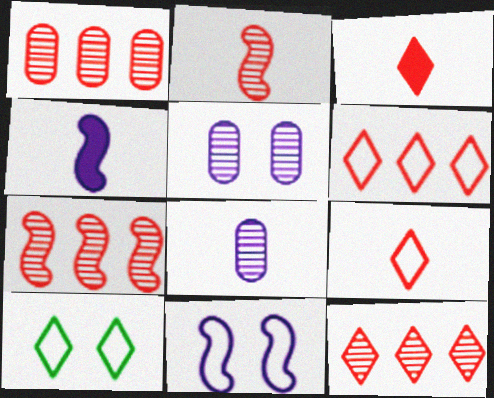[[1, 4, 10], 
[1, 7, 12]]